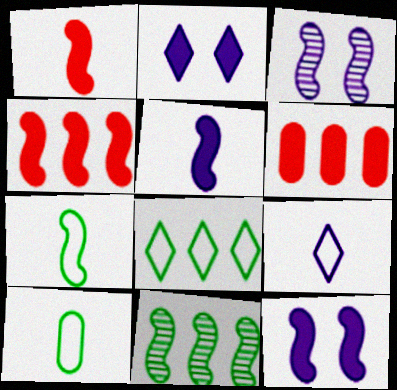[[3, 4, 7]]